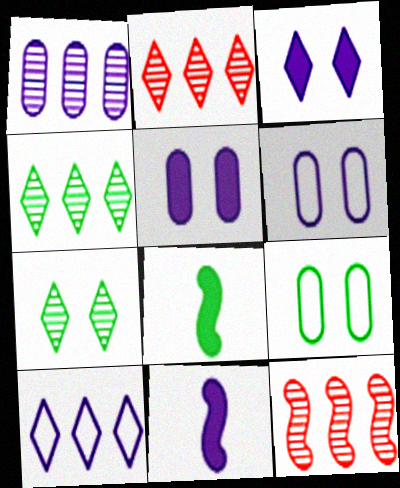[[1, 4, 12], 
[2, 6, 8], 
[2, 9, 11], 
[4, 8, 9]]